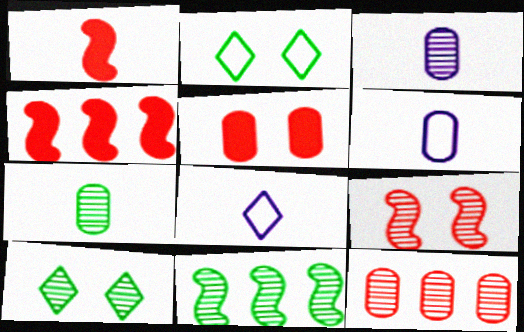[[1, 7, 8], 
[2, 3, 4], 
[4, 6, 10], 
[5, 8, 11], 
[7, 10, 11]]